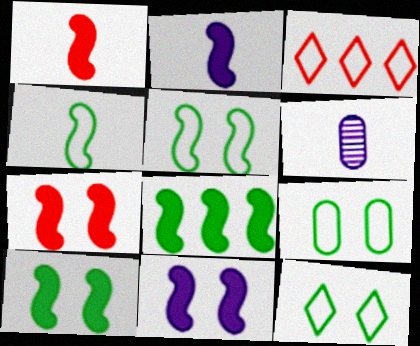[[1, 8, 11], 
[2, 7, 8], 
[3, 6, 10], 
[5, 9, 12], 
[7, 10, 11]]